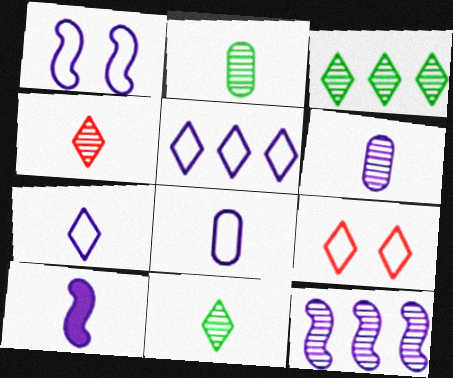[[1, 5, 8], 
[1, 10, 12], 
[6, 7, 10]]